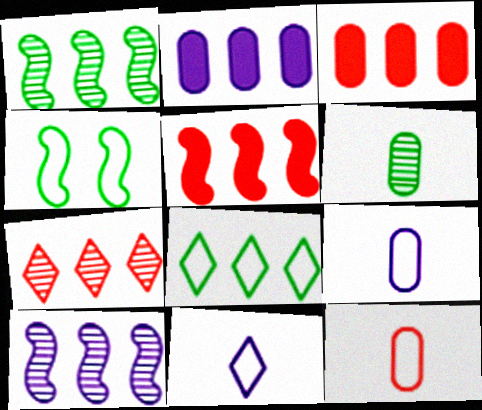[[3, 8, 10]]